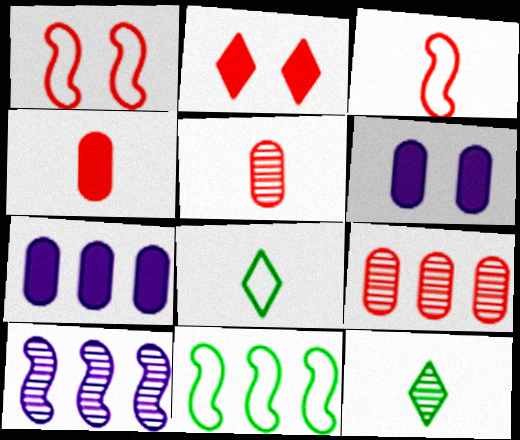[[1, 7, 12], 
[2, 3, 9]]